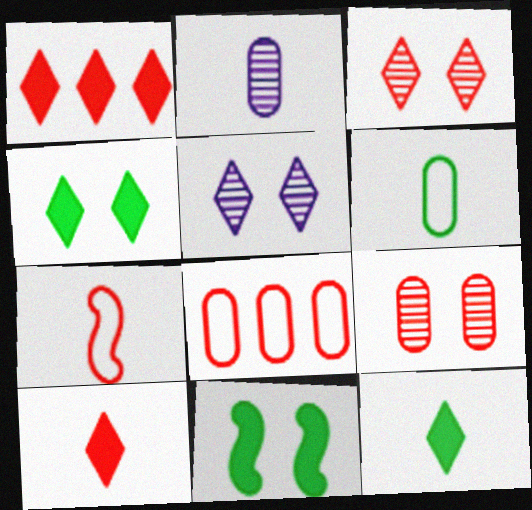[[1, 7, 9], 
[2, 7, 12]]